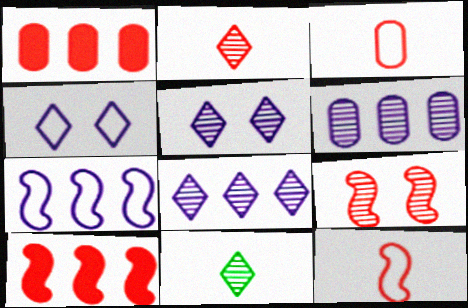[[6, 9, 11], 
[9, 10, 12]]